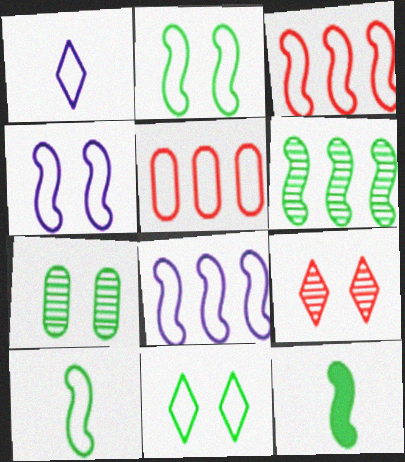[[1, 2, 5], 
[2, 6, 12], 
[3, 4, 10]]